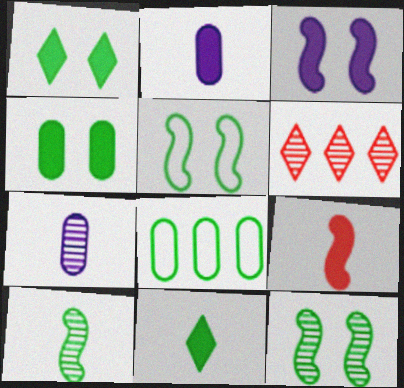[[1, 8, 10], 
[2, 5, 6], 
[2, 9, 11], 
[6, 7, 12], 
[8, 11, 12]]